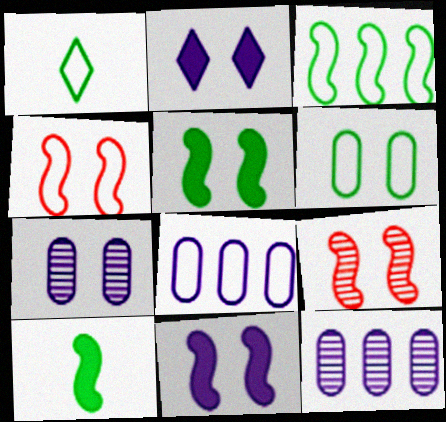[[1, 3, 6], 
[1, 4, 8], 
[2, 6, 9]]